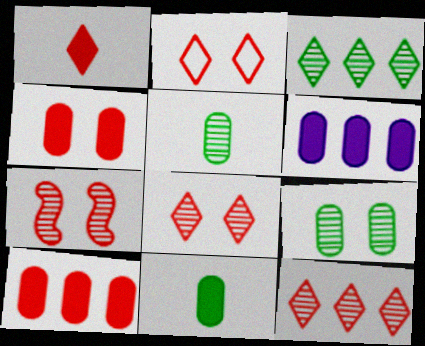[[1, 2, 12], 
[2, 4, 7], 
[4, 6, 11]]